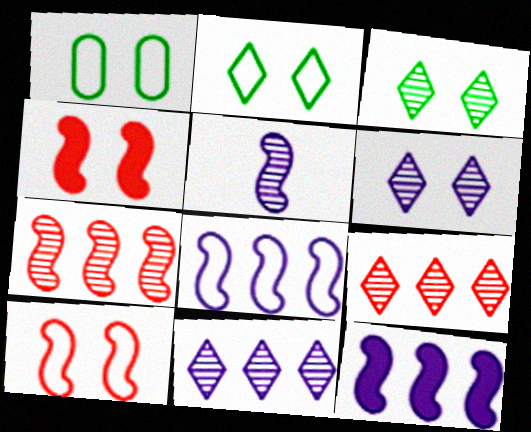[[1, 4, 6]]